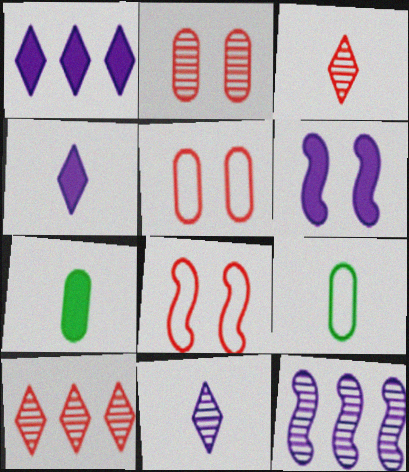[[6, 9, 10]]